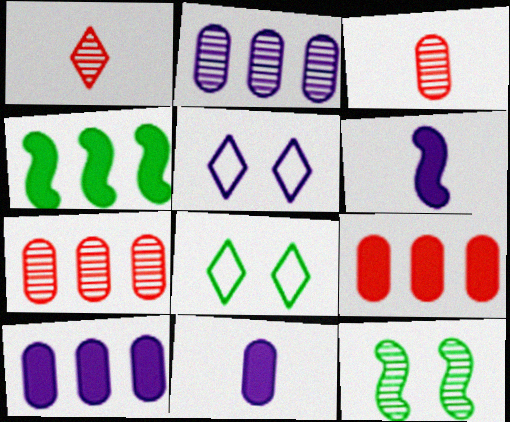[[1, 2, 12], 
[2, 5, 6], 
[3, 4, 5], 
[6, 7, 8]]